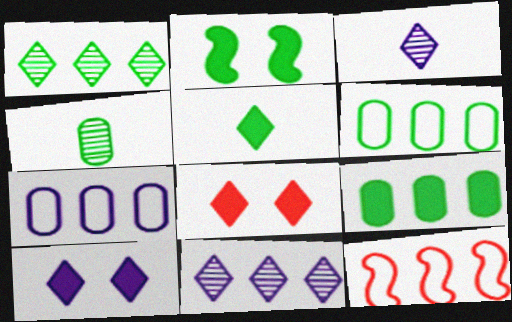[[2, 5, 9], 
[4, 10, 12], 
[9, 11, 12]]